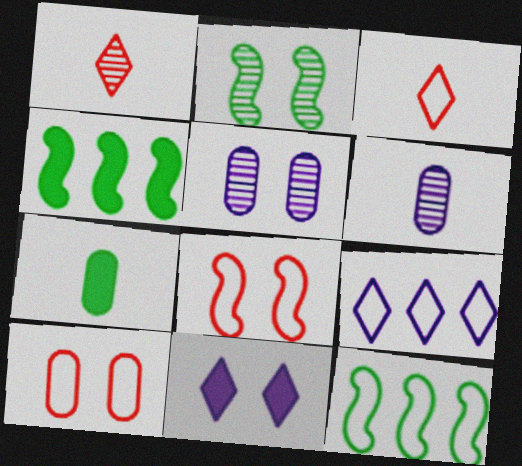[[2, 10, 11], 
[3, 4, 5]]